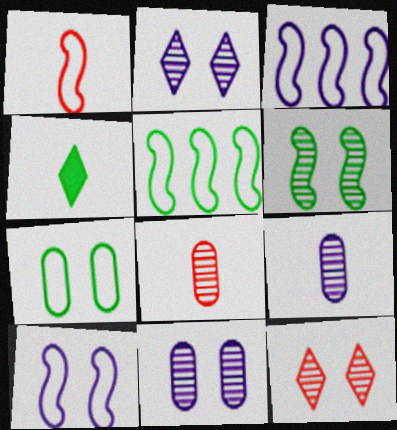[[1, 4, 9], 
[1, 5, 10], 
[6, 11, 12]]